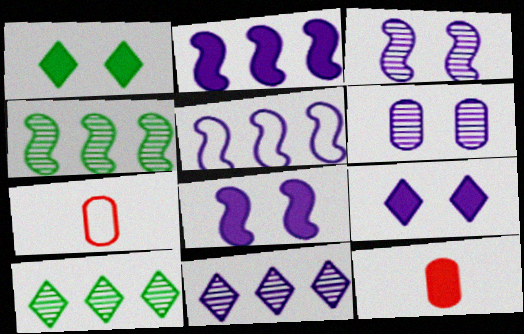[[1, 2, 12], 
[4, 7, 9], 
[7, 8, 10]]